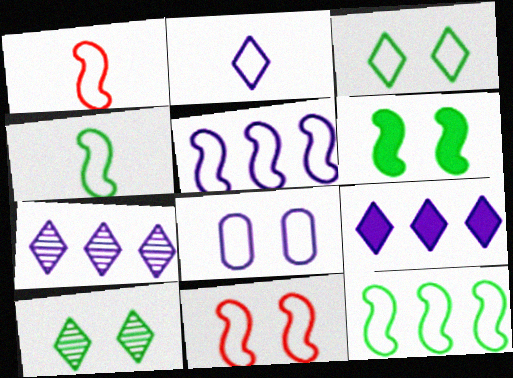[[2, 5, 8], 
[3, 8, 11], 
[4, 5, 11]]